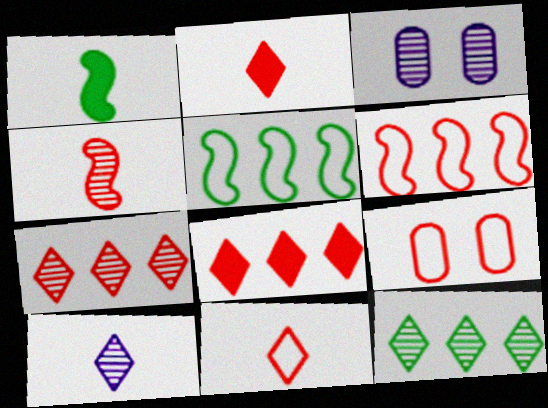[[2, 3, 5], 
[3, 4, 12], 
[4, 8, 9], 
[6, 9, 11]]